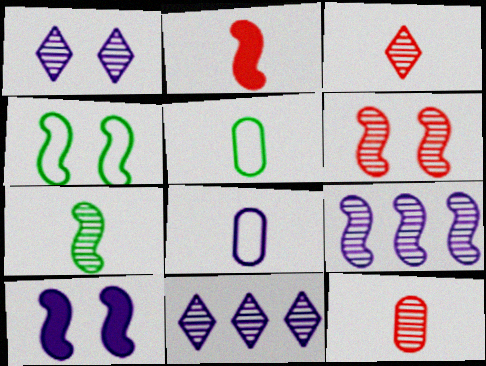[[2, 4, 9], 
[4, 6, 10], 
[6, 7, 9], 
[8, 10, 11]]